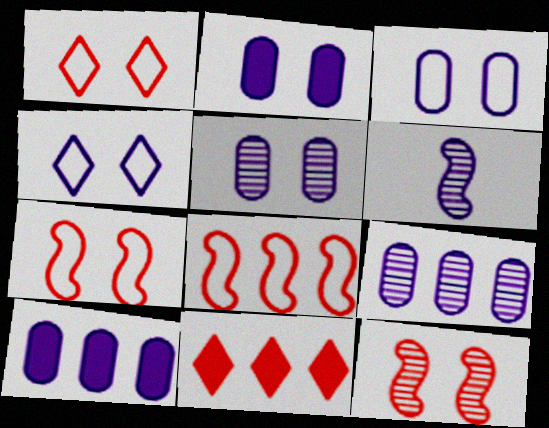[[2, 3, 5], 
[4, 6, 10]]